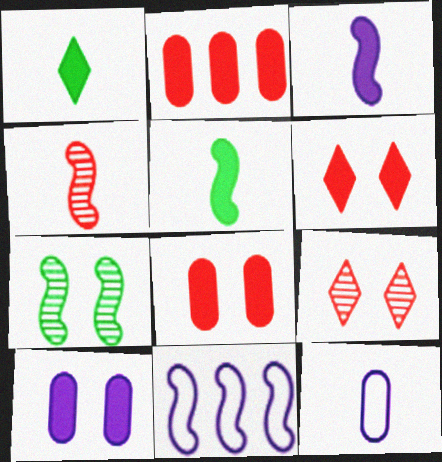[[1, 4, 12]]